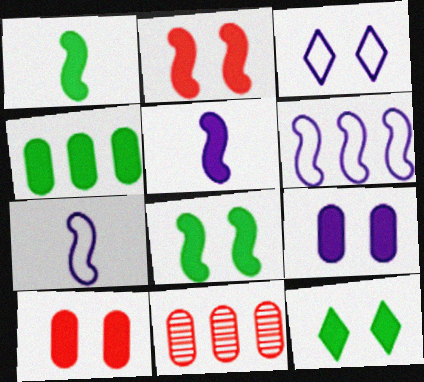[[1, 3, 11], 
[1, 4, 12], 
[2, 9, 12], 
[7, 11, 12]]